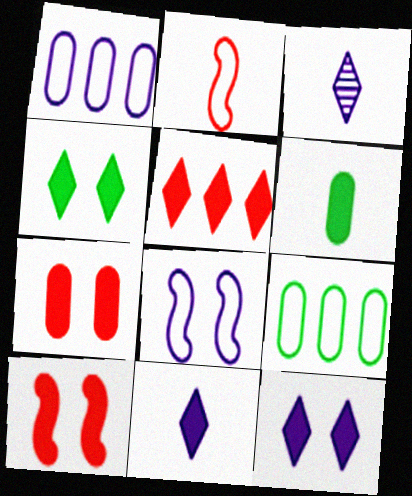[[2, 3, 6], 
[3, 9, 10], 
[4, 5, 11]]